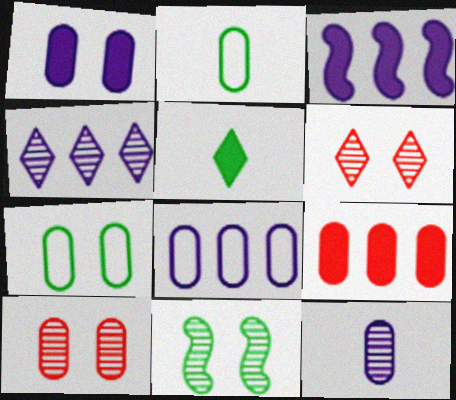[[1, 7, 10], 
[1, 8, 12], 
[2, 3, 6], 
[3, 4, 8], 
[7, 9, 12]]